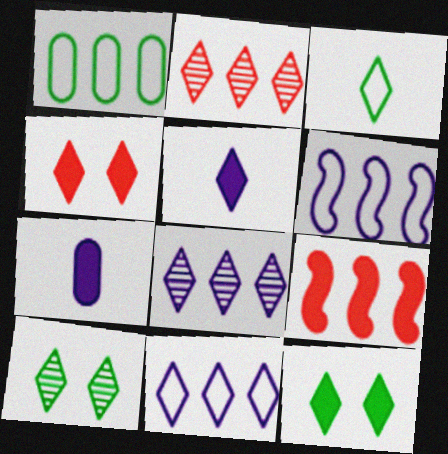[[1, 8, 9], 
[3, 4, 8], 
[7, 9, 12]]